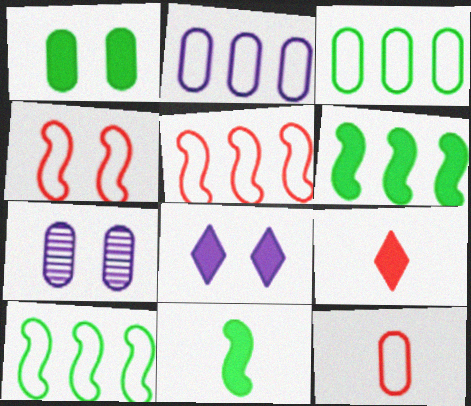[[7, 9, 10]]